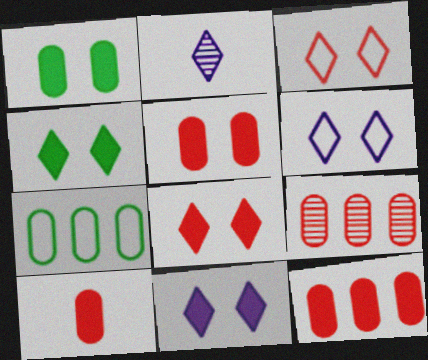[[4, 8, 11], 
[5, 10, 12]]